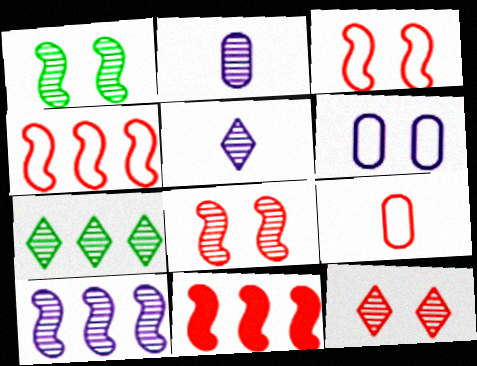[[2, 7, 8], 
[5, 7, 12], 
[9, 11, 12]]